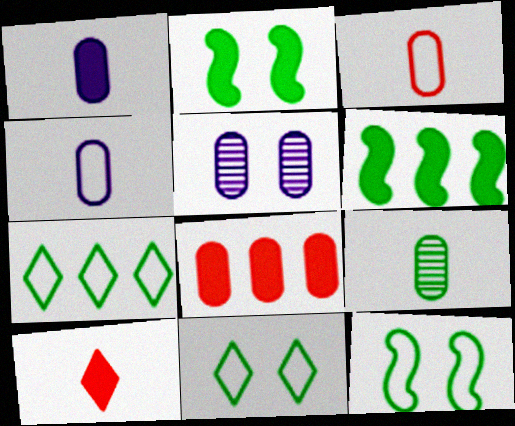[[1, 3, 9], 
[2, 7, 9], 
[6, 9, 11]]